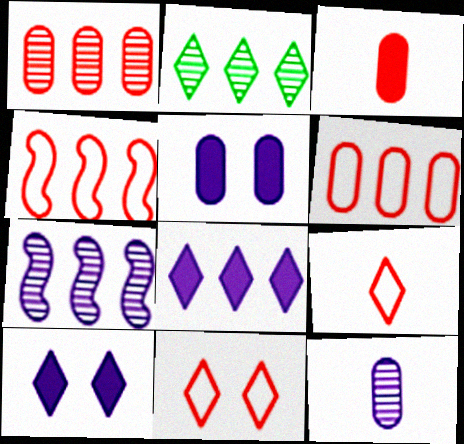[[1, 2, 7], 
[2, 9, 10]]